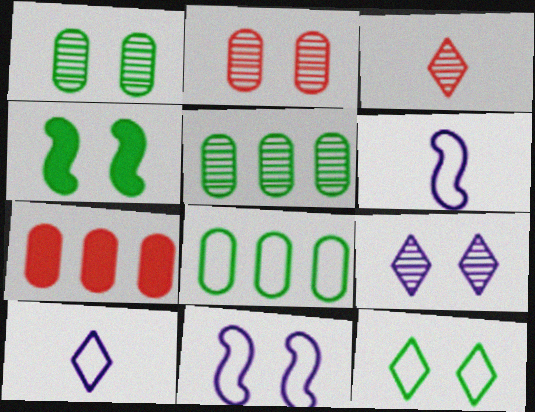[[1, 4, 12]]